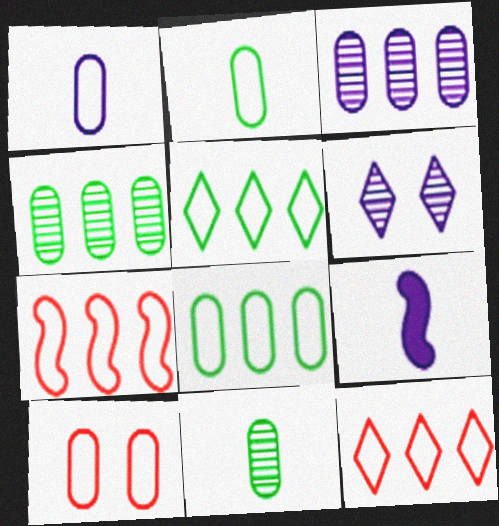[[1, 8, 10]]